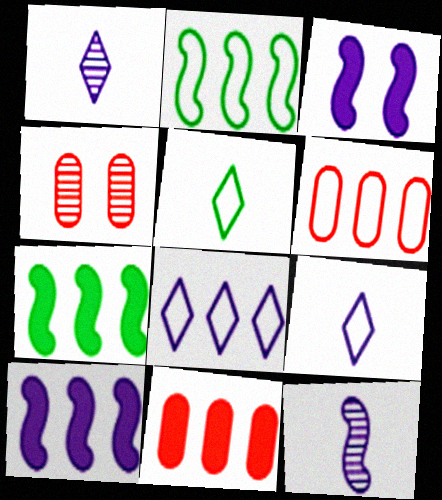[[2, 6, 8], 
[4, 5, 10], 
[4, 7, 9]]